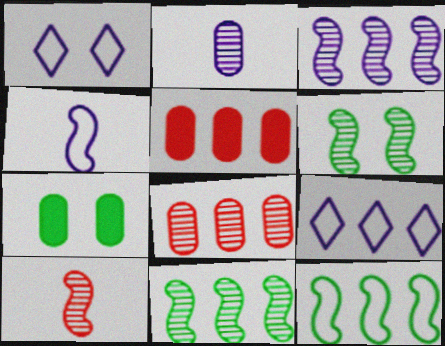[[3, 6, 10], 
[5, 9, 11], 
[7, 9, 10]]